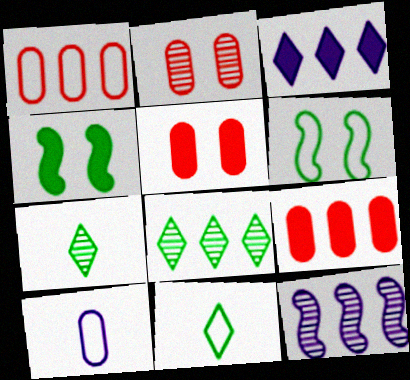[[2, 7, 12], 
[5, 11, 12]]